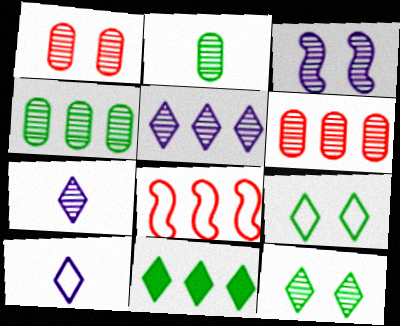[[1, 3, 12]]